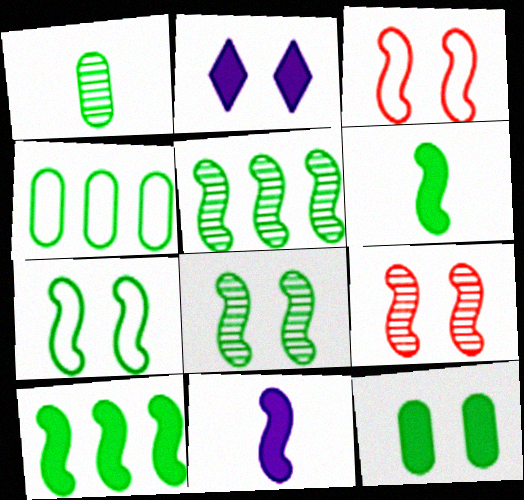[[1, 4, 12], 
[3, 5, 11], 
[5, 6, 7]]